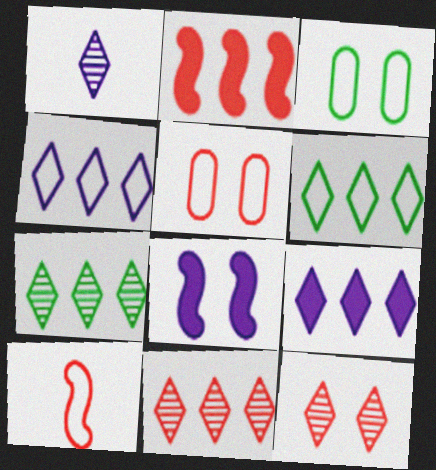[[1, 2, 3], 
[1, 7, 12], 
[3, 4, 10], 
[3, 8, 12], 
[6, 9, 11]]